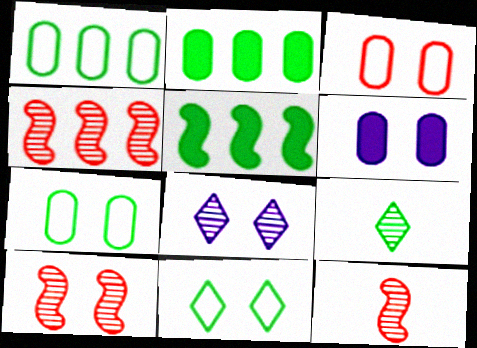[[4, 10, 12], 
[5, 7, 9], 
[6, 10, 11]]